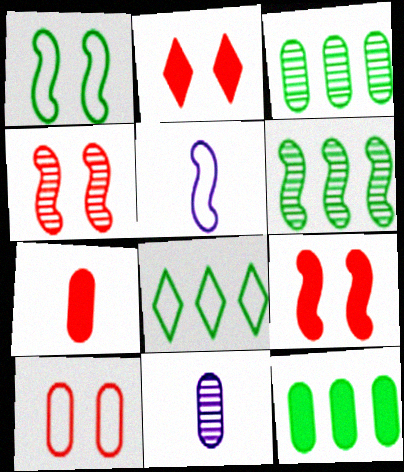[[2, 3, 5], 
[2, 4, 10], 
[5, 6, 9], 
[5, 8, 10], 
[6, 8, 12], 
[8, 9, 11], 
[10, 11, 12]]